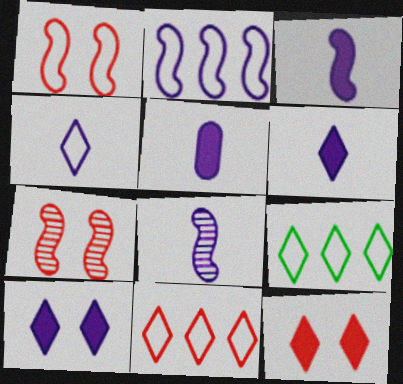[[3, 5, 6], 
[4, 5, 8], 
[5, 7, 9]]